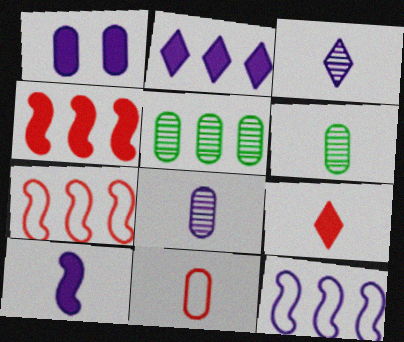[[1, 2, 10], 
[1, 3, 12], 
[1, 5, 11], 
[2, 5, 7]]